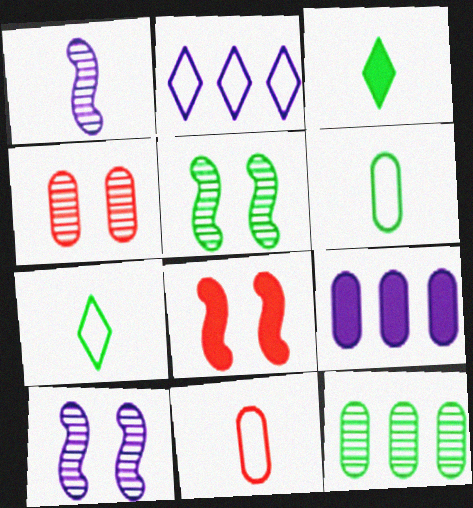[[1, 3, 11], 
[3, 8, 9], 
[4, 6, 9]]